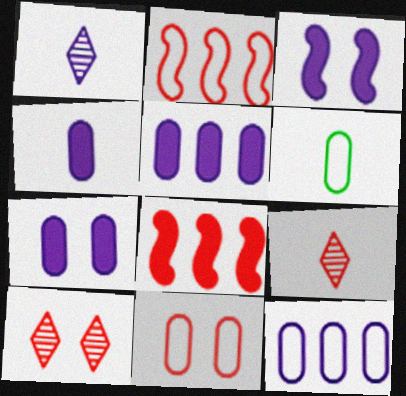[[1, 3, 12], 
[4, 5, 7], 
[6, 11, 12], 
[8, 9, 11]]